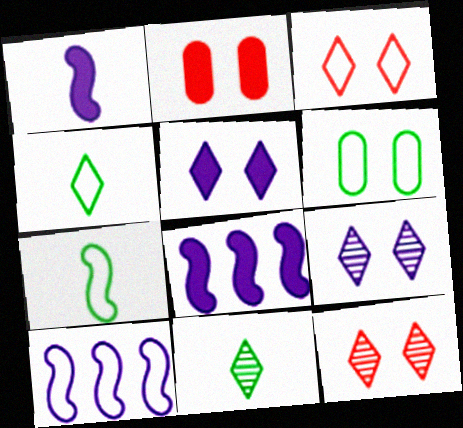[[2, 10, 11]]